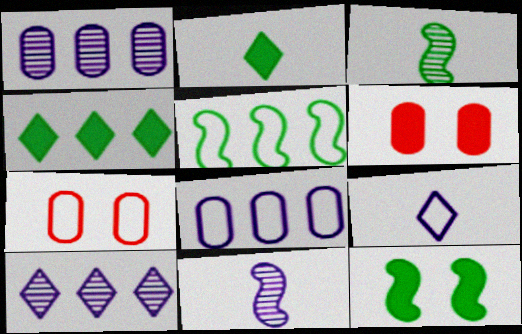[[3, 5, 12], 
[4, 7, 11], 
[5, 7, 9]]